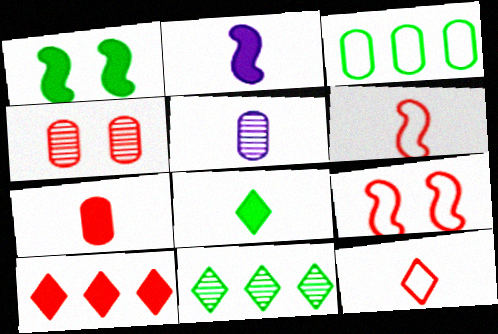[[2, 7, 8], 
[4, 6, 10], 
[5, 6, 8]]